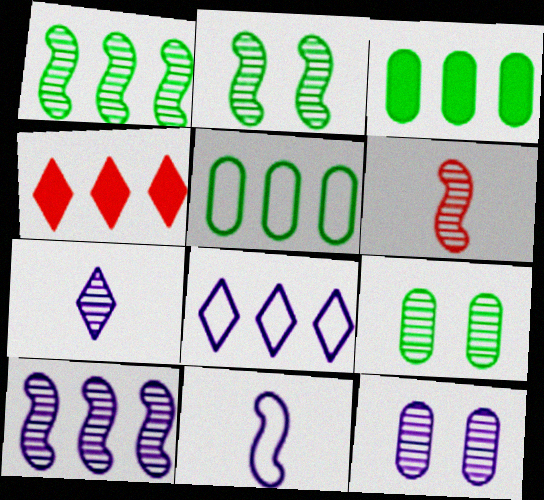[[2, 6, 10], 
[4, 5, 10], 
[4, 9, 11], 
[7, 10, 12]]